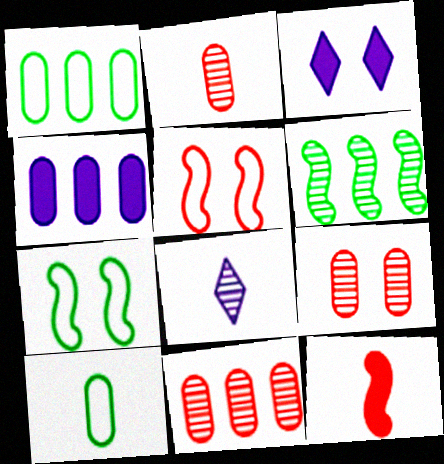[[1, 4, 11], 
[2, 9, 11], 
[3, 7, 9], 
[4, 9, 10], 
[6, 8, 9], 
[8, 10, 12]]